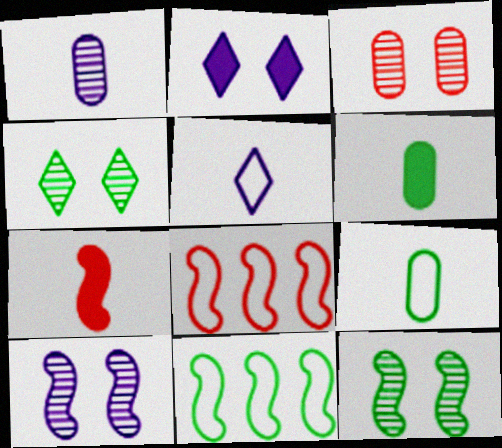[[3, 4, 10], 
[4, 6, 11], 
[7, 10, 11]]